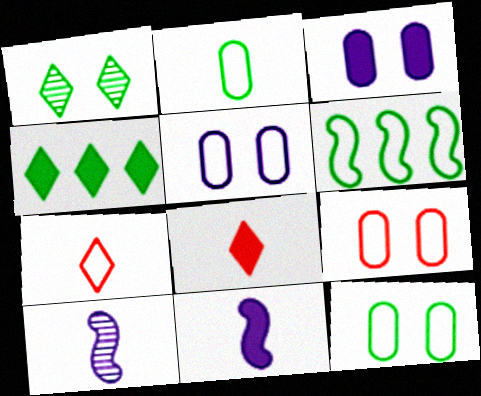[[2, 8, 10], 
[4, 9, 10], 
[5, 6, 7], 
[5, 9, 12]]